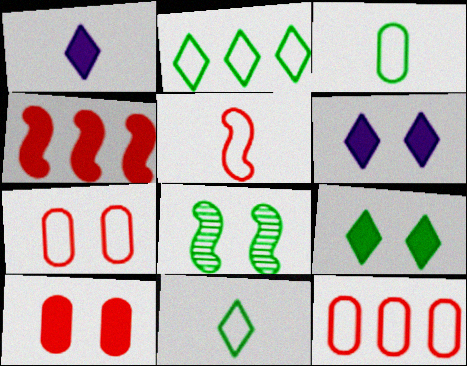[[1, 8, 12], 
[6, 7, 8]]